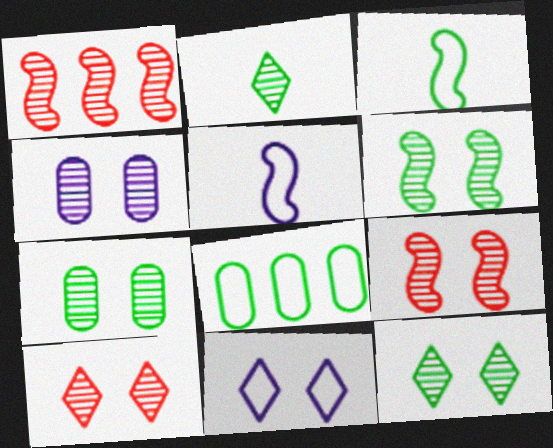[[1, 2, 4], 
[4, 6, 10], 
[4, 9, 12], 
[6, 7, 12]]